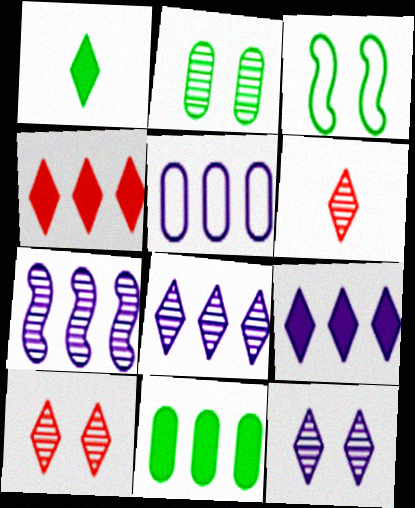[[2, 6, 7], 
[5, 7, 9]]